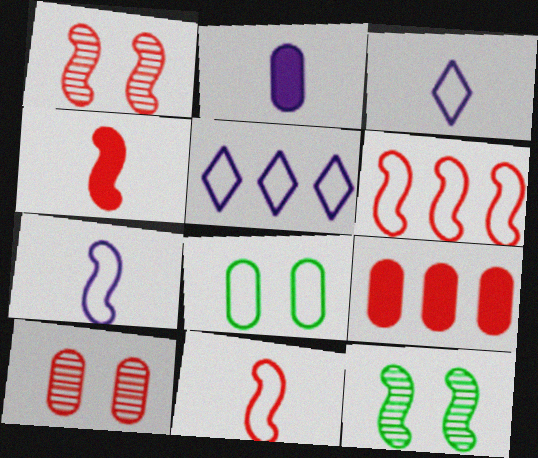[[1, 4, 6], 
[3, 6, 8], 
[3, 9, 12], 
[5, 8, 11]]